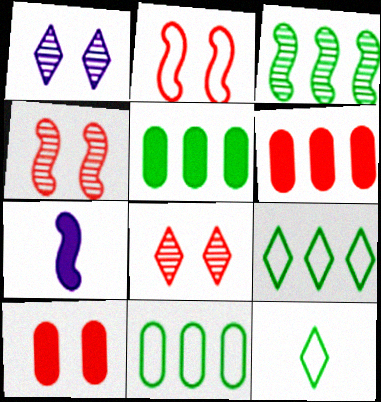[[2, 3, 7], 
[2, 8, 10], 
[3, 5, 9], 
[7, 8, 11]]